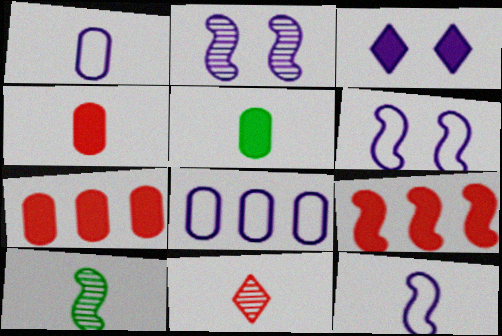[[3, 5, 9], 
[5, 11, 12], 
[6, 9, 10]]